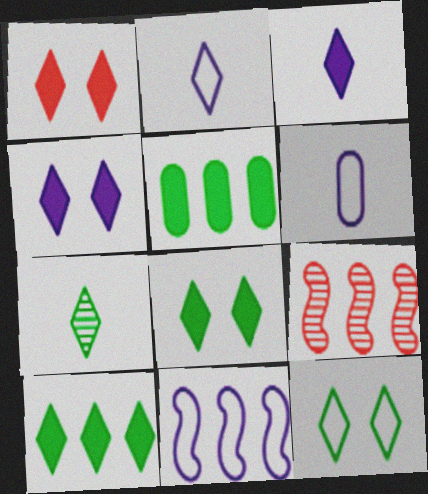[[1, 3, 10], 
[1, 4, 8], 
[6, 8, 9], 
[7, 10, 12]]